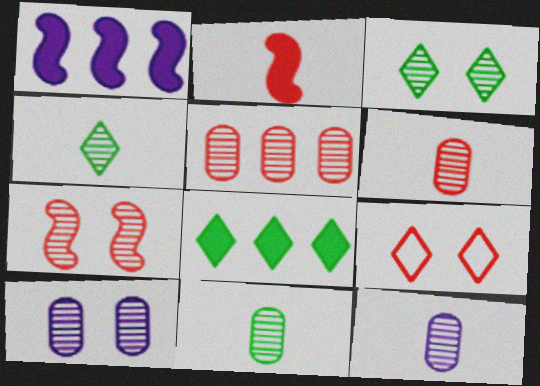[[1, 9, 11], 
[2, 5, 9], 
[3, 7, 10], 
[5, 10, 11], 
[6, 11, 12]]